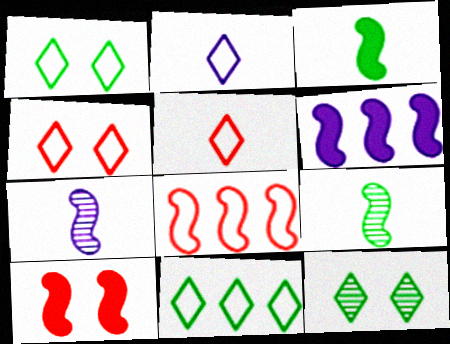[[2, 4, 11], 
[3, 6, 10]]